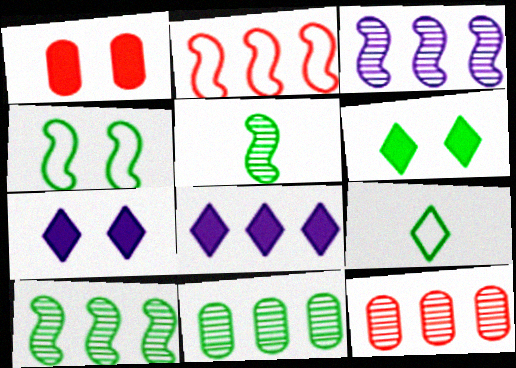[[1, 3, 9], 
[2, 8, 11]]